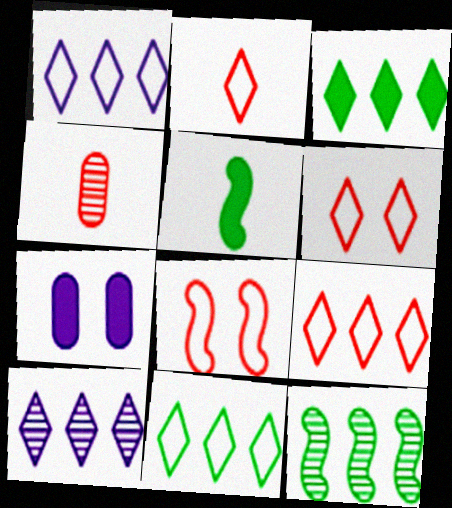[[1, 9, 11], 
[2, 6, 9], 
[2, 7, 12], 
[3, 9, 10]]